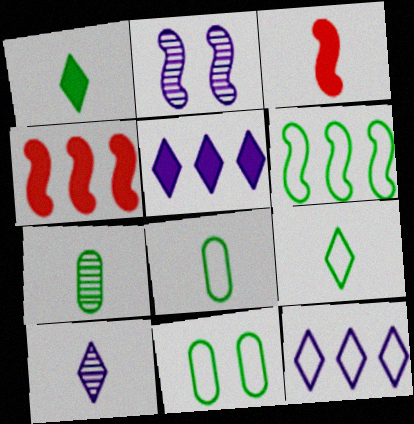[[2, 3, 6], 
[3, 8, 10], 
[4, 10, 11], 
[6, 9, 11]]